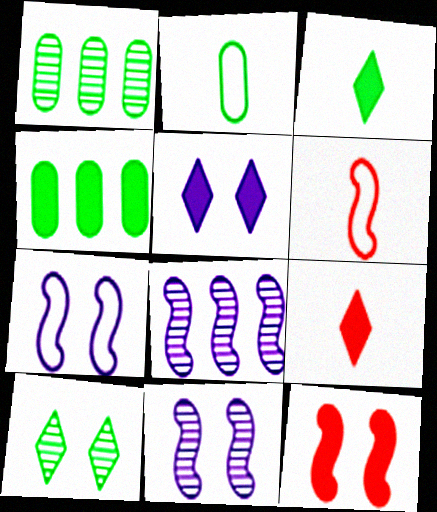[[1, 5, 6], 
[1, 7, 9]]